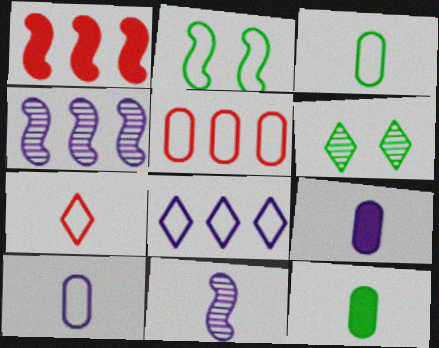[[1, 2, 11], 
[1, 6, 10], 
[7, 11, 12]]